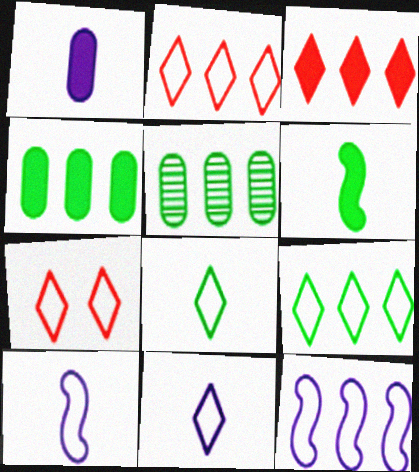[[3, 5, 12], 
[7, 9, 11]]